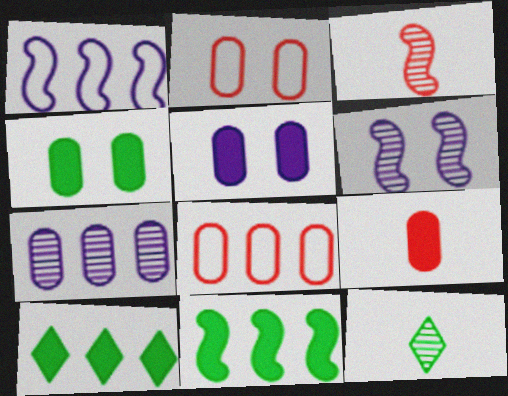[]